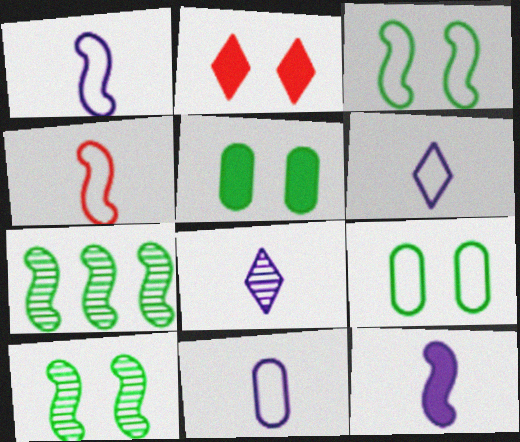[[1, 6, 11], 
[2, 7, 11], 
[8, 11, 12]]